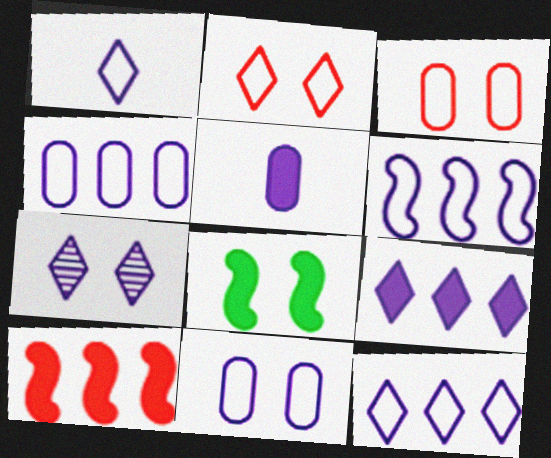[[1, 6, 11], 
[1, 7, 9], 
[3, 7, 8], 
[4, 6, 12], 
[5, 6, 7]]